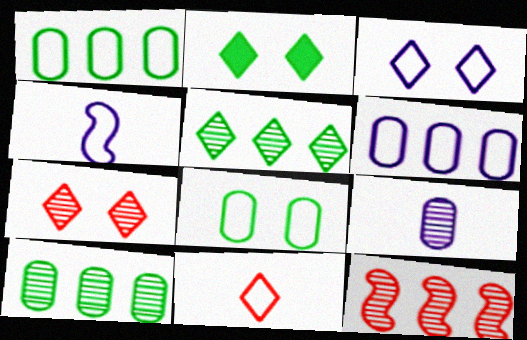[[2, 3, 7], 
[3, 4, 6]]